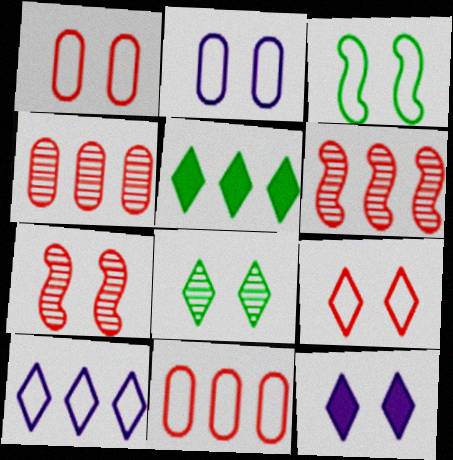[[2, 3, 9], 
[8, 9, 12]]